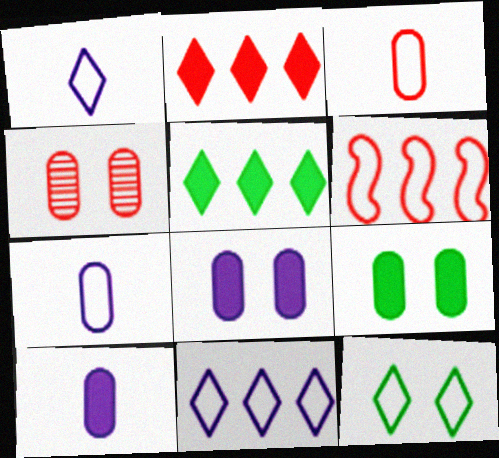[[6, 7, 12]]